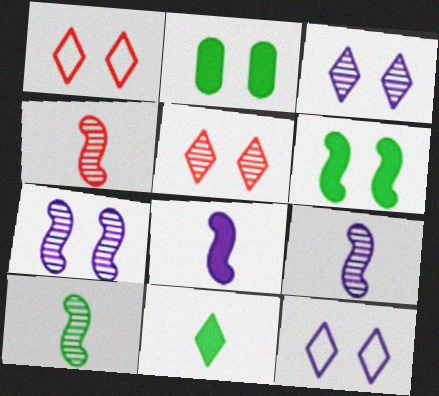[[1, 2, 7], 
[4, 9, 10]]